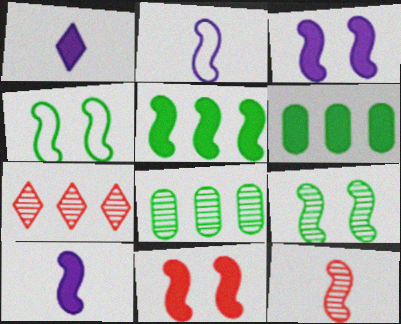[[1, 6, 11], 
[5, 10, 11]]